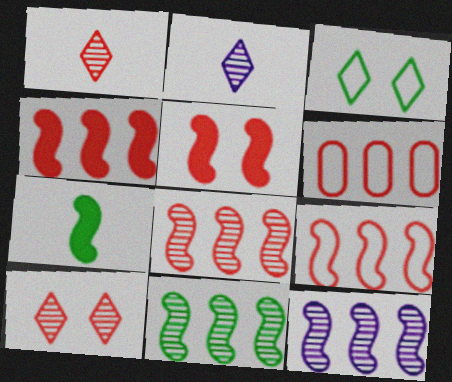[[1, 5, 6], 
[4, 8, 9], 
[8, 11, 12]]